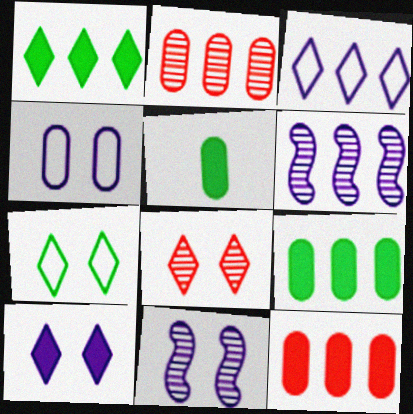[[2, 4, 5], 
[4, 10, 11], 
[7, 8, 10]]